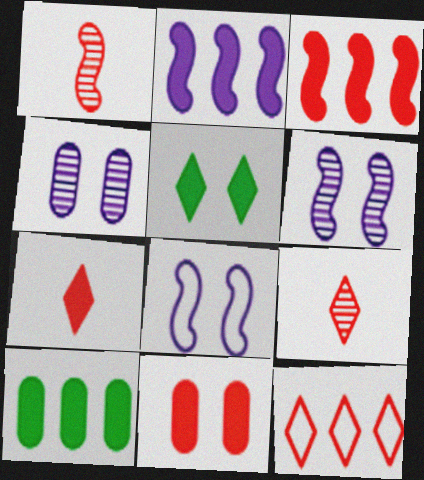[[1, 11, 12], 
[3, 7, 11], 
[8, 9, 10]]